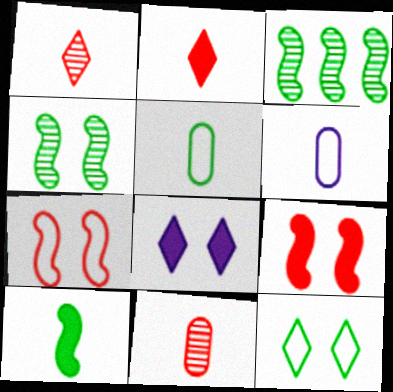[[1, 6, 10]]